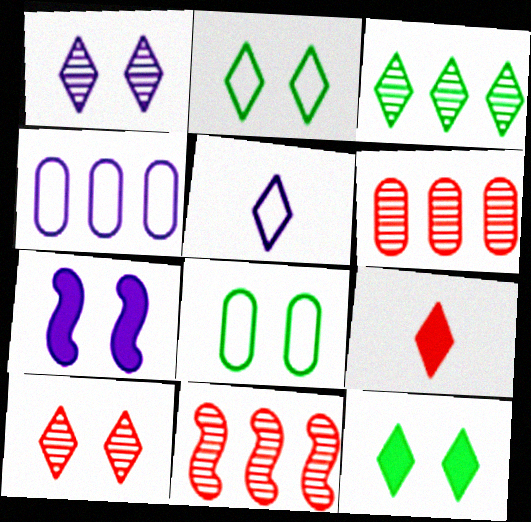[[7, 8, 10]]